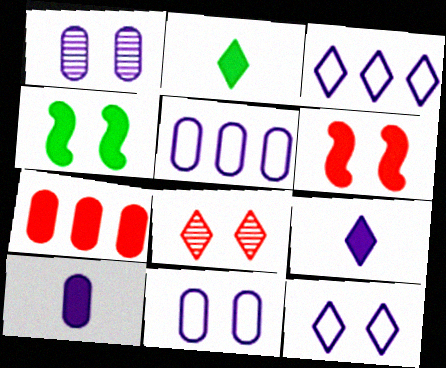[[1, 5, 10], 
[2, 3, 8], 
[4, 7, 9], 
[4, 8, 11]]